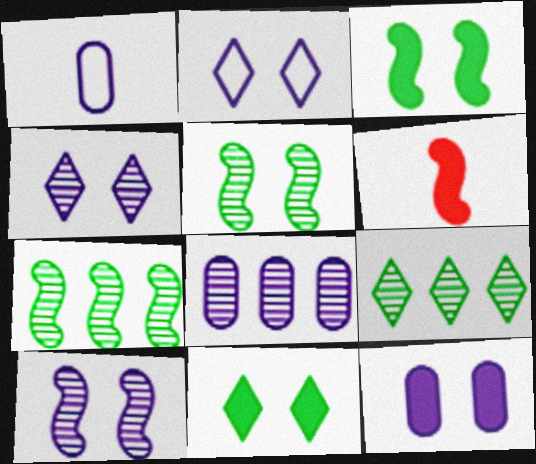[[1, 8, 12], 
[2, 10, 12]]